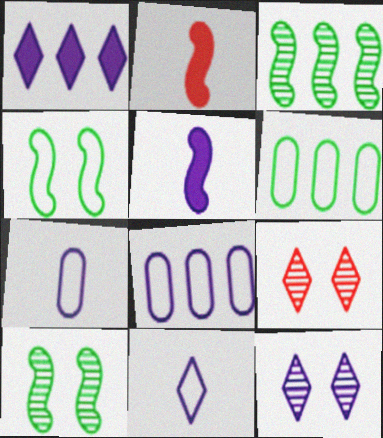[[1, 11, 12], 
[2, 6, 12], 
[5, 6, 9], 
[5, 8, 12]]